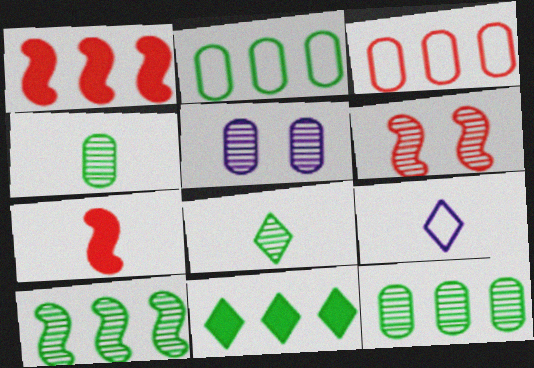[[2, 10, 11], 
[4, 7, 9]]